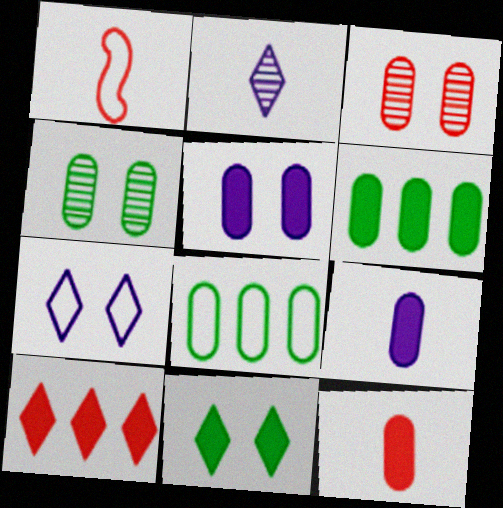[[1, 3, 10], 
[1, 7, 8], 
[3, 8, 9], 
[5, 6, 12]]